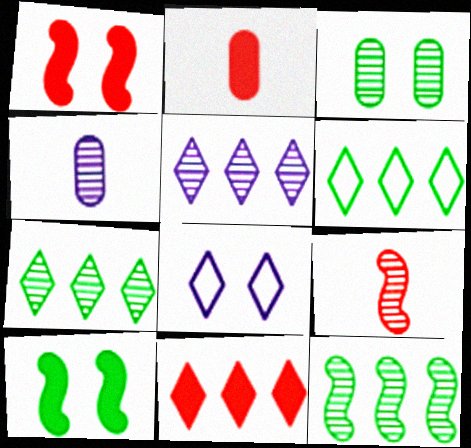[[1, 2, 11], 
[1, 3, 8], 
[1, 4, 6], 
[2, 8, 12], 
[3, 5, 9], 
[5, 6, 11]]